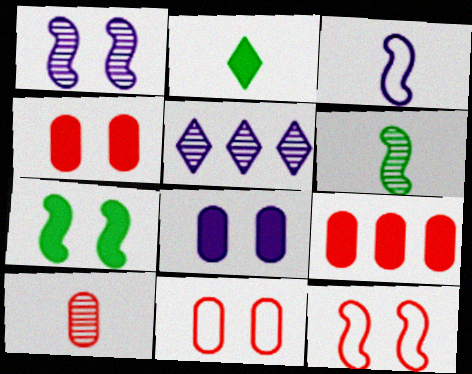[[1, 7, 12], 
[2, 3, 10], 
[3, 5, 8], 
[9, 10, 11]]